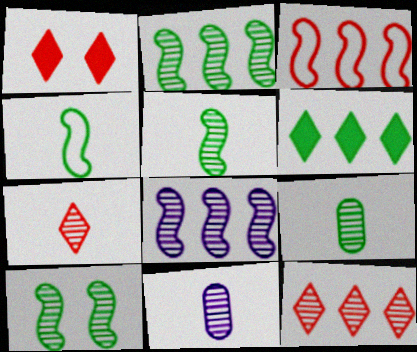[[2, 5, 10], 
[5, 7, 11], 
[10, 11, 12]]